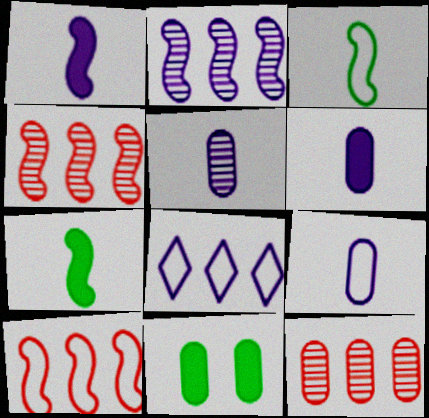[[5, 6, 9], 
[9, 11, 12]]